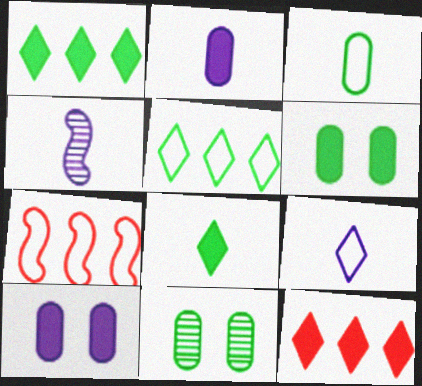[[2, 4, 9]]